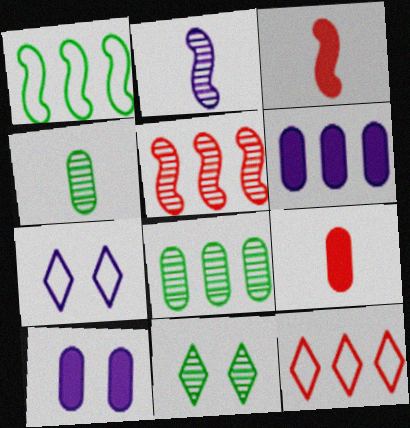[[2, 6, 7], 
[3, 7, 8]]